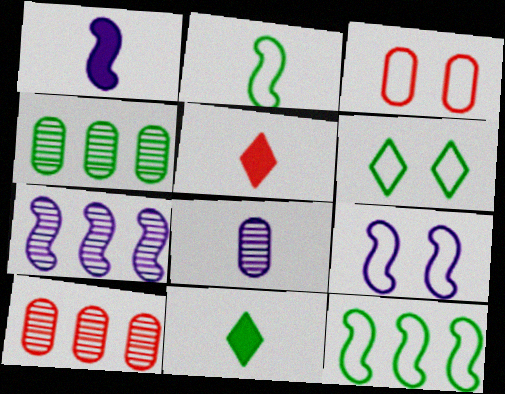[[1, 6, 10], 
[1, 7, 9], 
[2, 5, 8], 
[3, 6, 9], 
[3, 7, 11], 
[4, 5, 9], 
[9, 10, 11]]